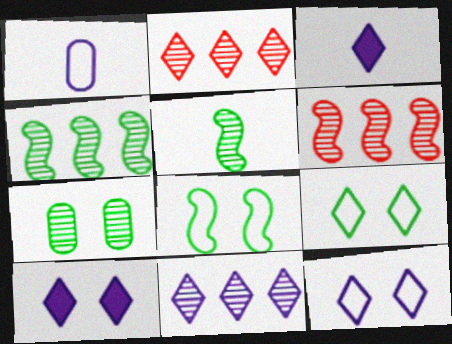[[2, 3, 9], 
[3, 11, 12]]